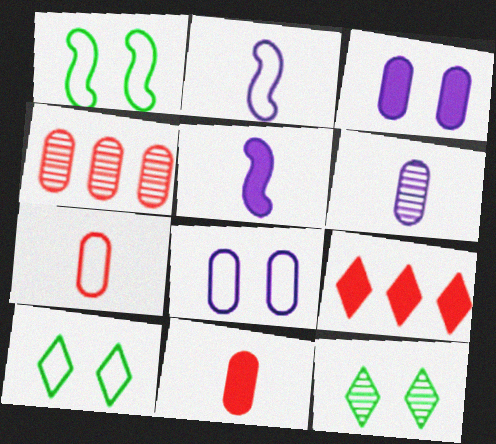[[1, 6, 9], 
[4, 5, 10]]